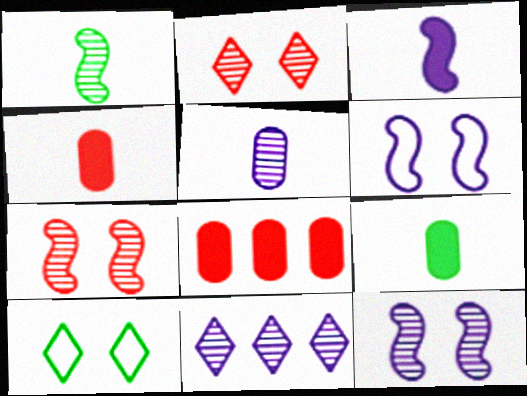[[5, 11, 12]]